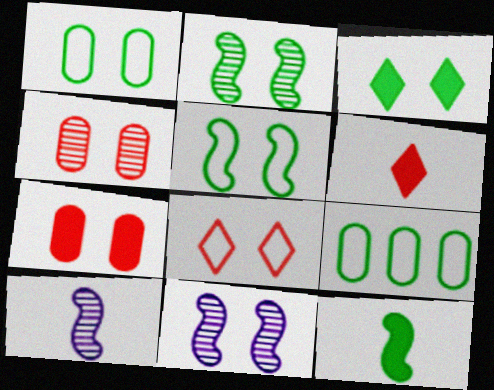[[1, 2, 3], 
[6, 9, 11]]